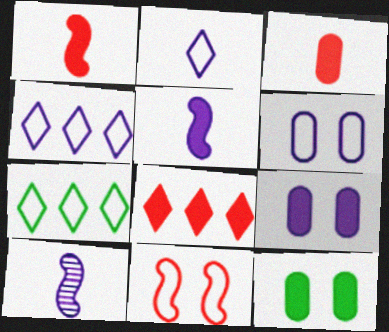[[4, 9, 10], 
[5, 8, 12]]